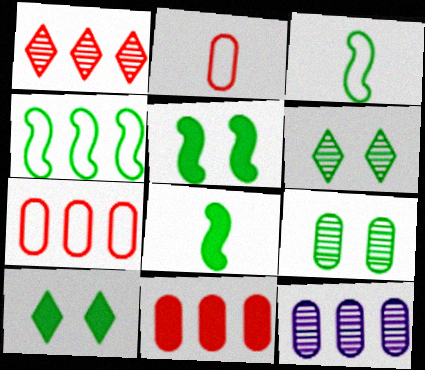[]